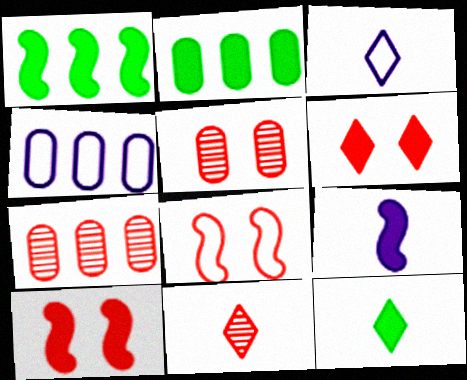[[1, 3, 5], 
[1, 9, 10], 
[2, 4, 7], 
[2, 6, 9], 
[3, 11, 12], 
[5, 6, 8]]